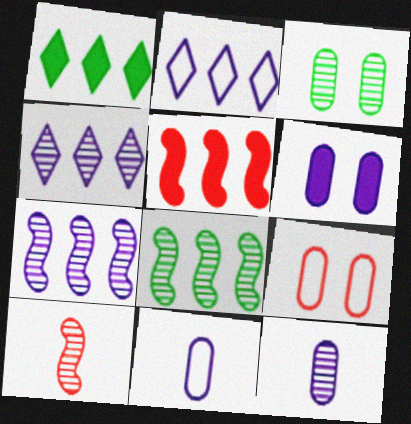[[3, 4, 10], 
[3, 6, 9]]